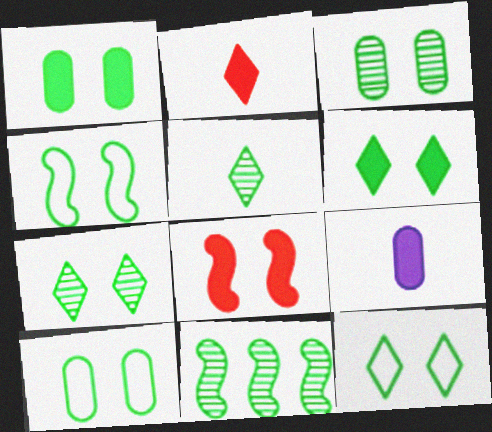[[1, 3, 10], 
[1, 4, 7], 
[3, 4, 6], 
[3, 5, 11], 
[4, 10, 12], 
[6, 7, 12]]